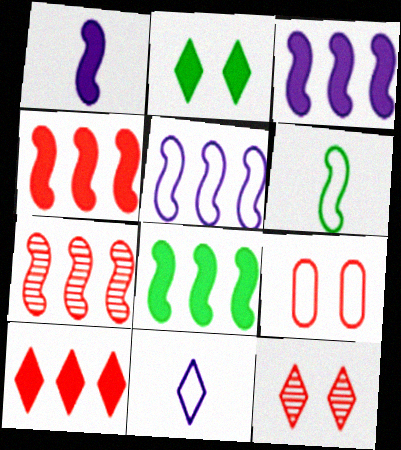[[3, 4, 8], 
[5, 7, 8]]